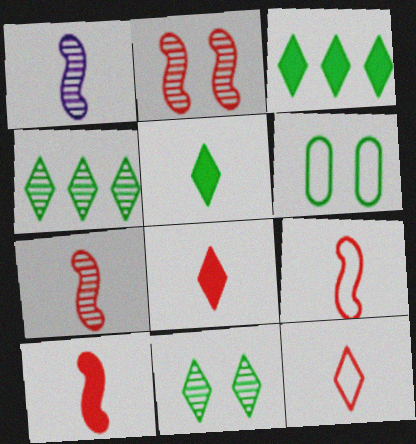[[7, 9, 10]]